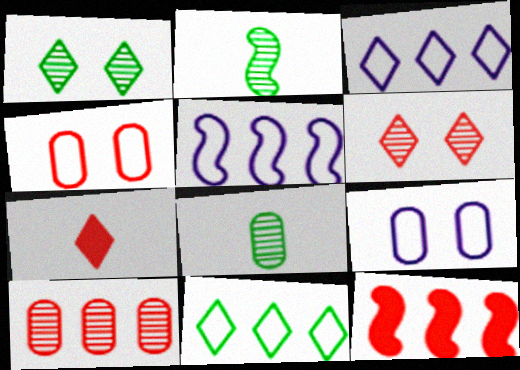[[1, 3, 7]]